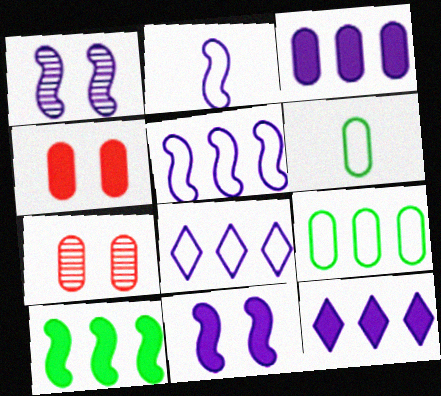[[3, 6, 7]]